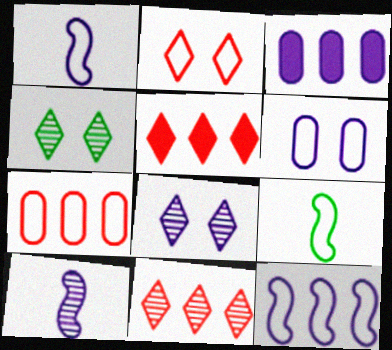[[1, 3, 8]]